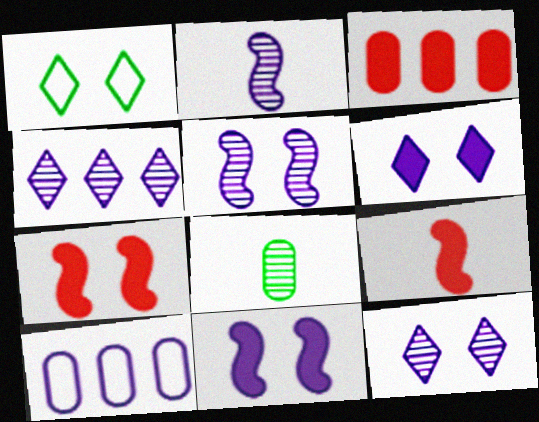[[1, 2, 3], 
[2, 6, 10]]